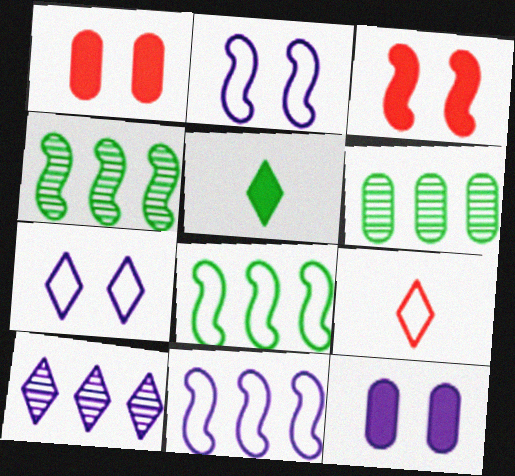[[4, 9, 12]]